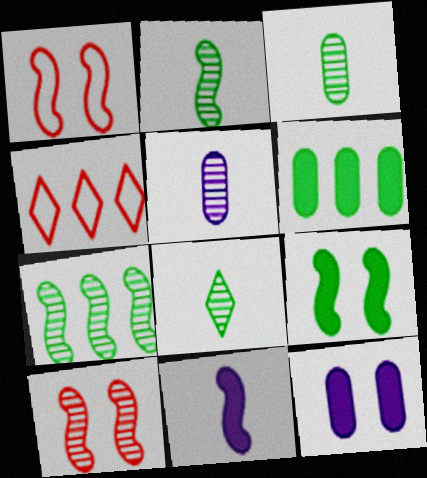[[1, 7, 11], 
[2, 3, 8], 
[2, 4, 12], 
[4, 5, 9]]